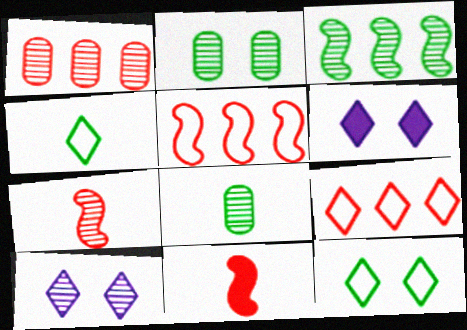[[5, 6, 8]]